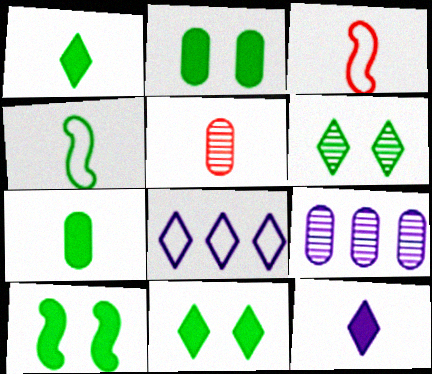[[2, 10, 11], 
[3, 9, 11], 
[4, 5, 12], 
[5, 8, 10]]